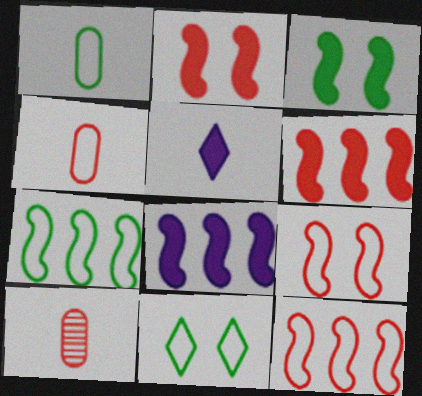[[1, 7, 11], 
[8, 10, 11]]